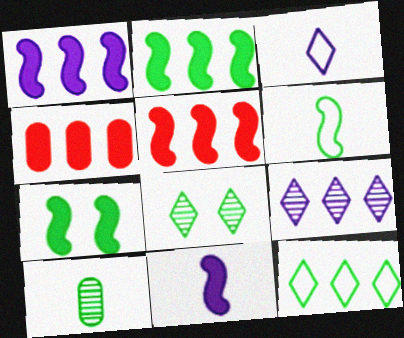[[1, 2, 5], 
[5, 7, 11], 
[7, 10, 12]]